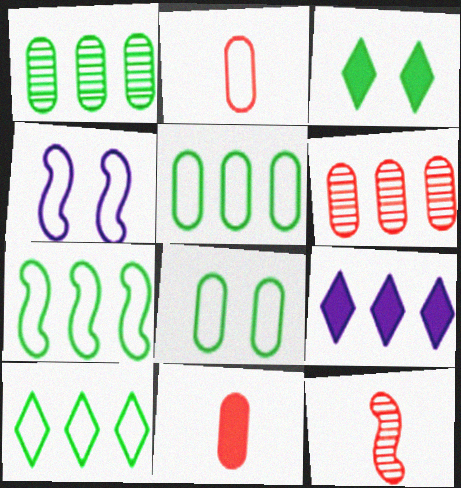[[2, 4, 10], 
[5, 7, 10], 
[6, 7, 9], 
[8, 9, 12]]